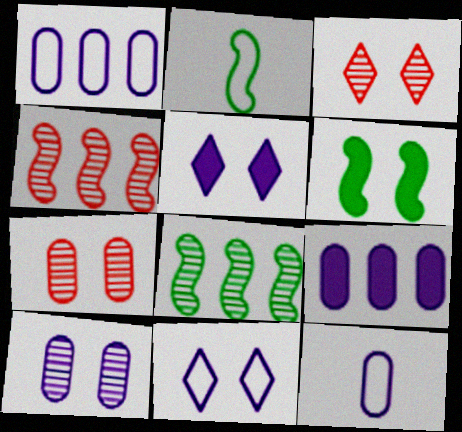[[2, 3, 9], 
[2, 6, 8], 
[6, 7, 11], 
[9, 10, 12]]